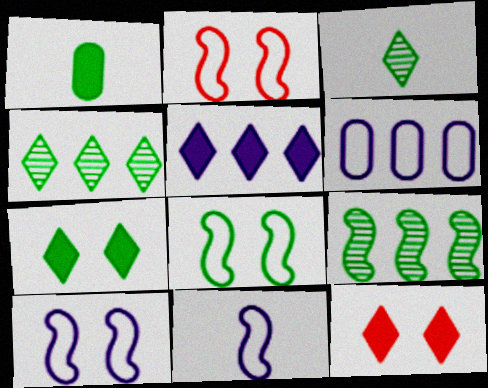[[1, 4, 8], 
[2, 8, 10]]